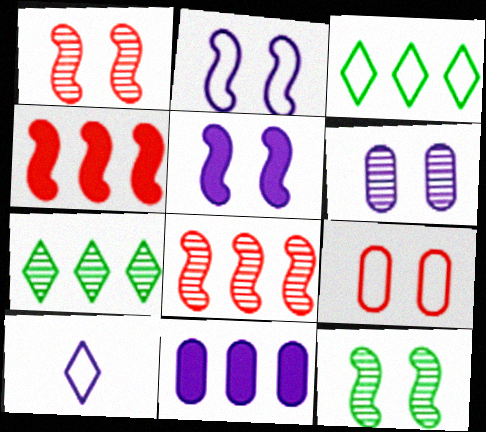[[3, 8, 11]]